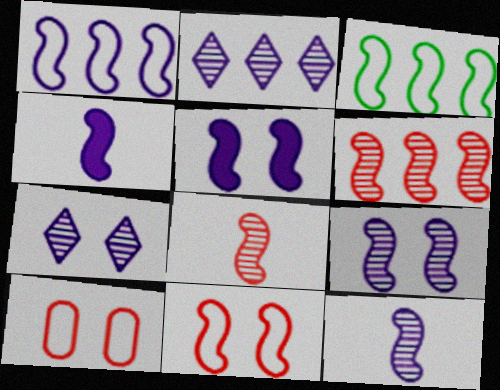[[1, 4, 9], 
[1, 5, 12], 
[3, 5, 8]]